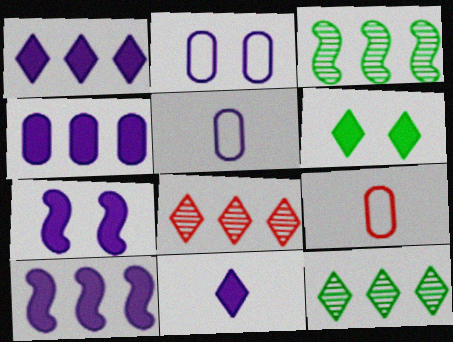[[1, 4, 10], 
[4, 7, 11], 
[7, 9, 12]]